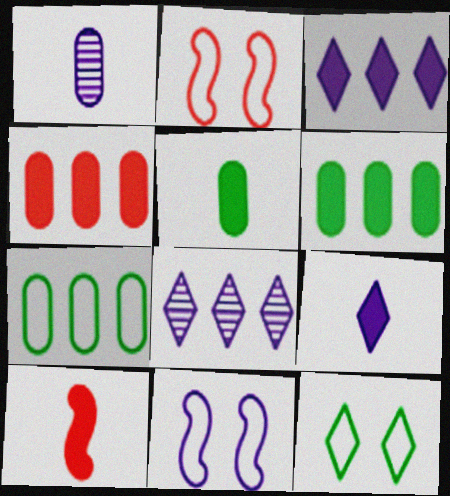[[1, 3, 11], 
[2, 5, 8], 
[5, 9, 10]]